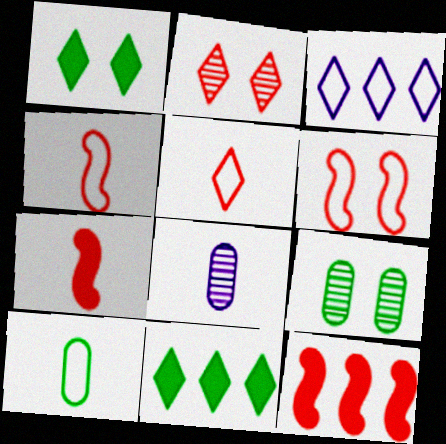[[3, 6, 10], 
[3, 7, 9], 
[6, 8, 11]]